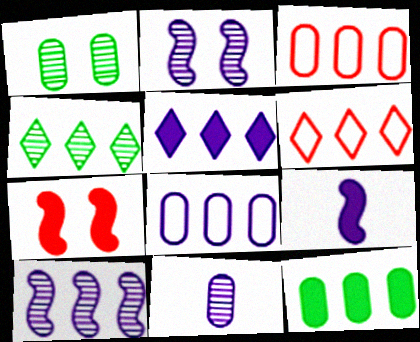[[1, 6, 9], 
[4, 5, 6], 
[5, 8, 10], 
[6, 10, 12]]